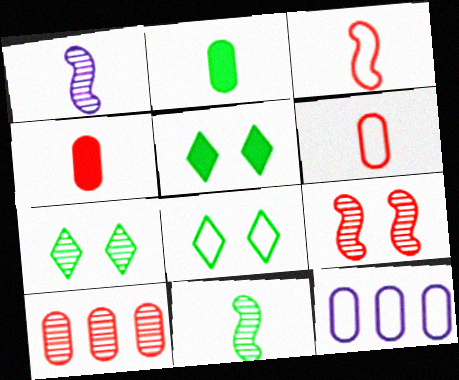[[1, 7, 10], 
[3, 8, 12], 
[5, 7, 8]]